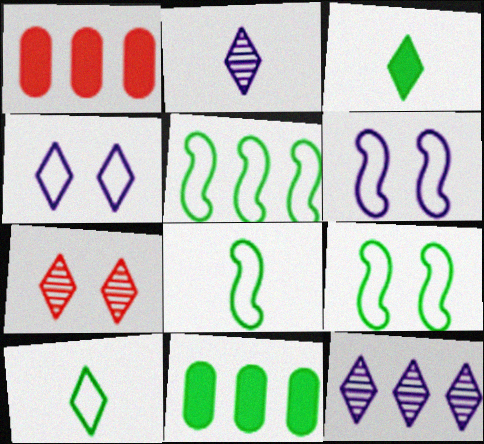[[1, 2, 9], 
[1, 5, 12], 
[5, 8, 9]]